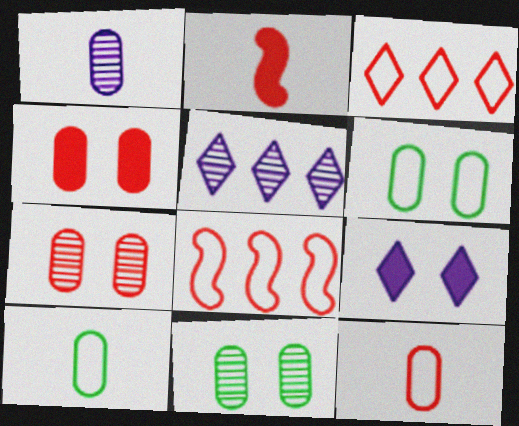[[2, 3, 7], 
[2, 5, 6]]